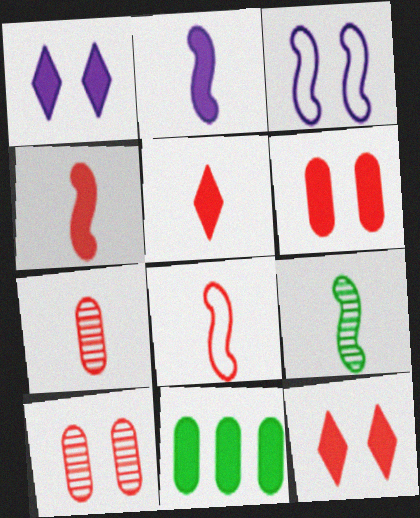[[1, 4, 11], 
[2, 8, 9], 
[2, 11, 12], 
[5, 7, 8]]